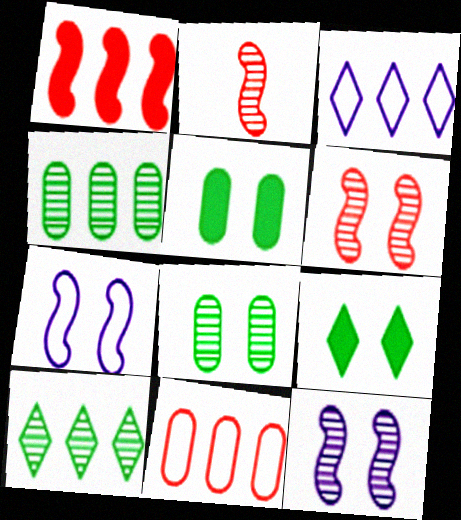[[1, 3, 4], 
[2, 3, 5]]